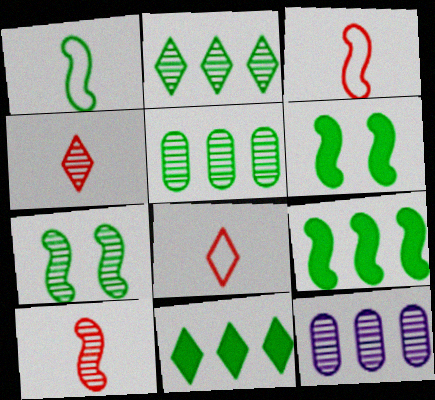[[1, 7, 9], 
[4, 7, 12], 
[6, 8, 12]]